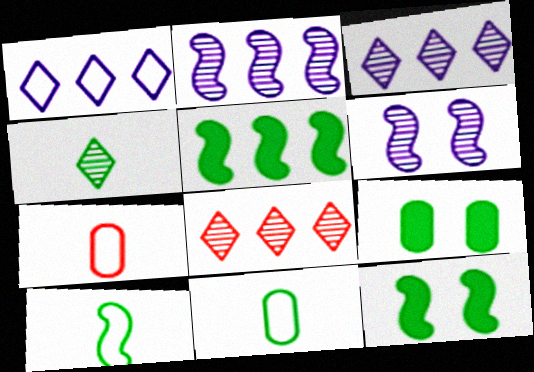[[3, 7, 12]]